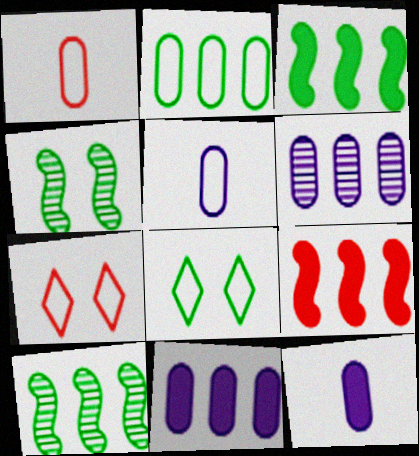[[7, 10, 12]]